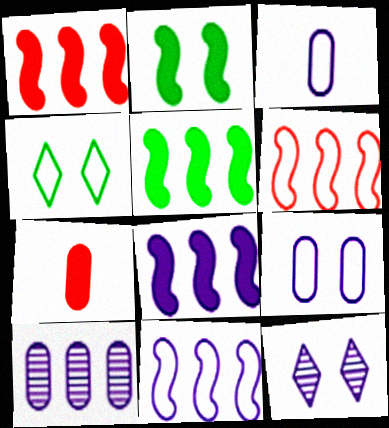[[1, 5, 8], 
[3, 4, 6], 
[3, 8, 12]]